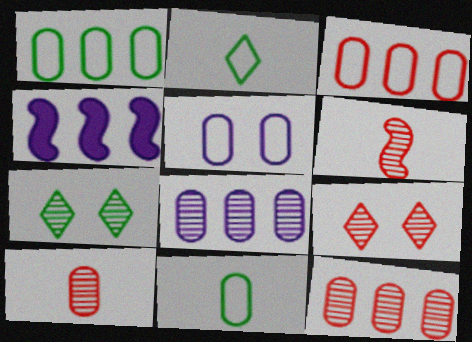[[3, 5, 11], 
[4, 9, 11], 
[6, 7, 8], 
[6, 9, 12]]